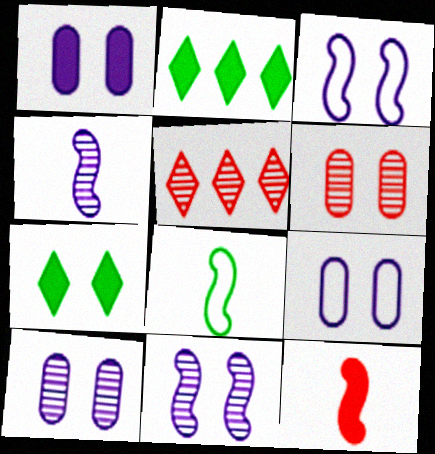[[1, 2, 12], 
[1, 5, 8], 
[1, 9, 10], 
[3, 6, 7], 
[4, 8, 12]]